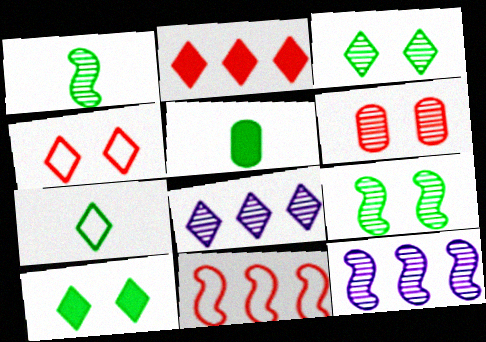[[1, 5, 7], 
[1, 6, 8], 
[4, 5, 12]]